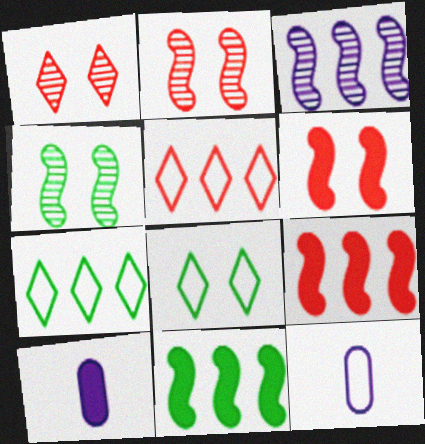[[1, 11, 12], 
[2, 7, 10], 
[4, 5, 10]]